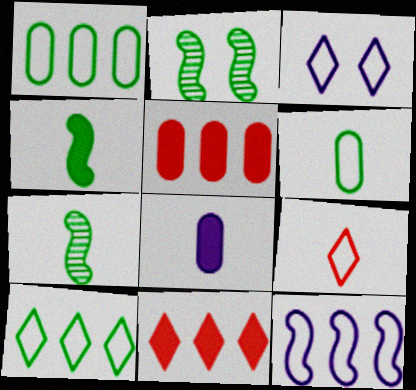[[3, 5, 7], 
[3, 9, 10], 
[7, 8, 9]]